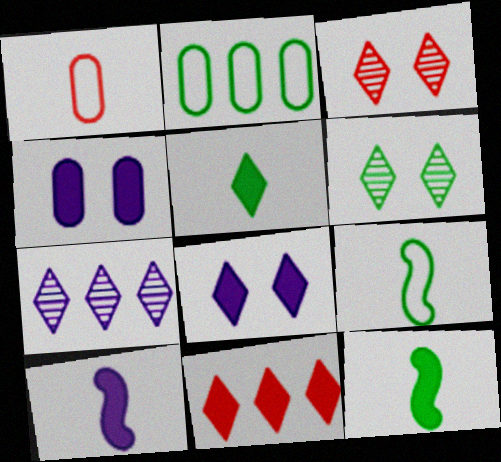[[2, 3, 10], 
[2, 6, 12], 
[4, 11, 12], 
[5, 8, 11]]